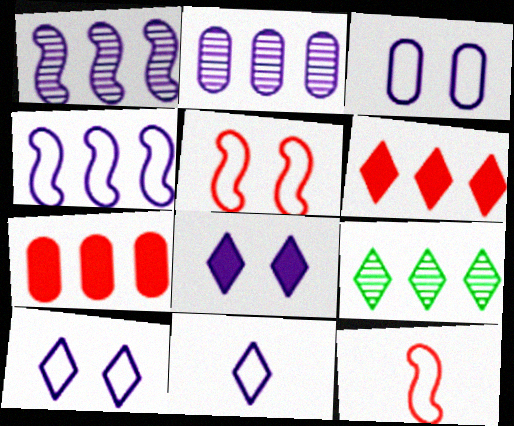[[3, 4, 11], 
[4, 7, 9]]